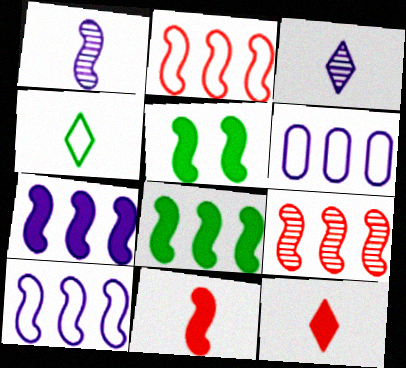[[1, 2, 5], 
[3, 4, 12], 
[5, 7, 11], 
[8, 9, 10]]